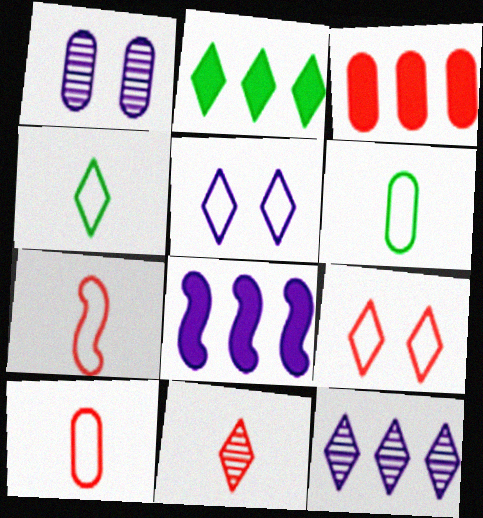[[1, 2, 7], 
[1, 3, 6], 
[2, 3, 8], 
[2, 5, 11]]